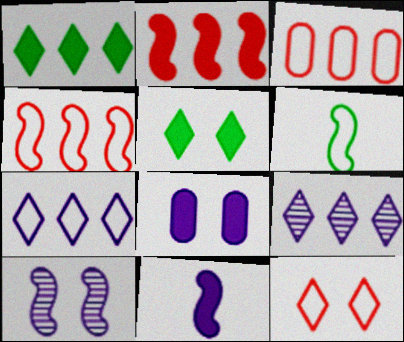[[2, 6, 10]]